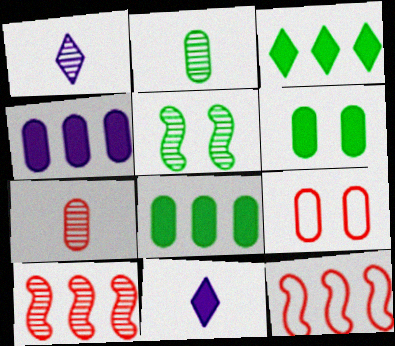[[1, 6, 12], 
[2, 4, 9]]